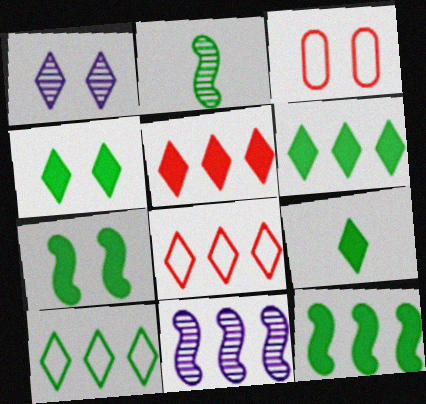[[1, 3, 7], 
[1, 8, 9], 
[3, 9, 11], 
[4, 6, 9]]